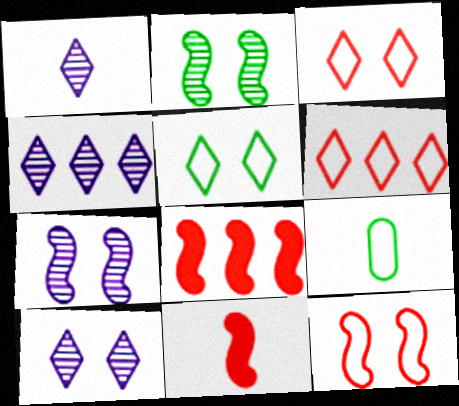[[1, 4, 10], 
[1, 9, 11], 
[8, 9, 10]]